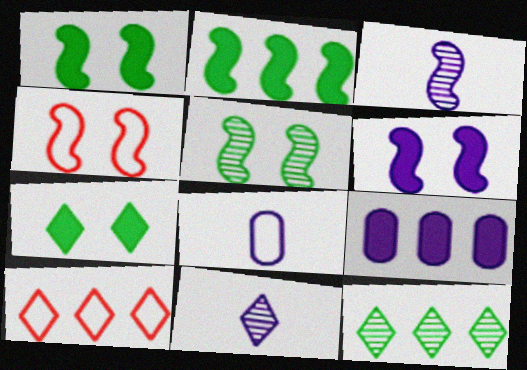[[2, 3, 4], 
[4, 5, 6], 
[7, 10, 11]]